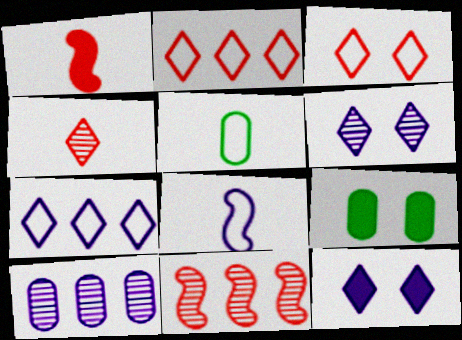[[5, 11, 12], 
[8, 10, 12]]